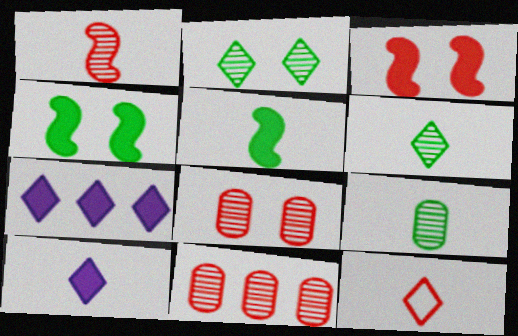[[2, 7, 12], 
[3, 11, 12], 
[6, 10, 12]]